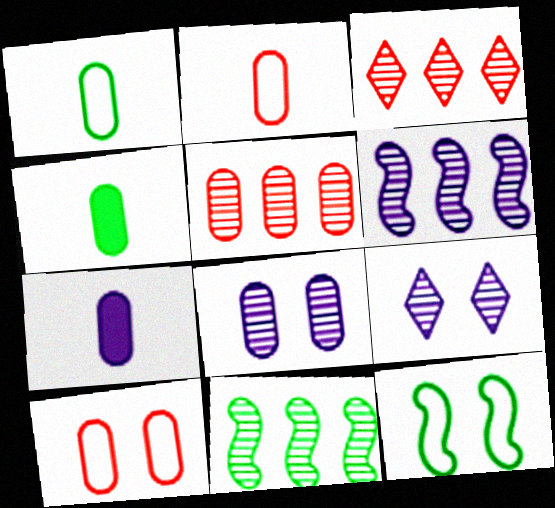[[3, 7, 12]]